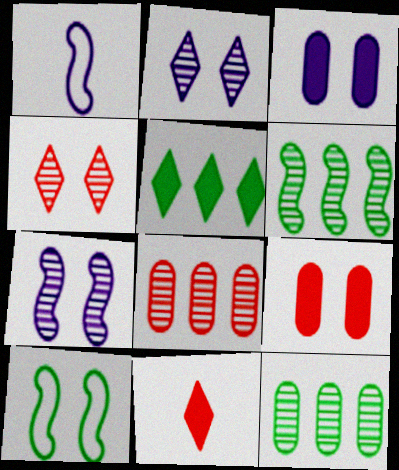[[2, 9, 10], 
[3, 4, 10]]